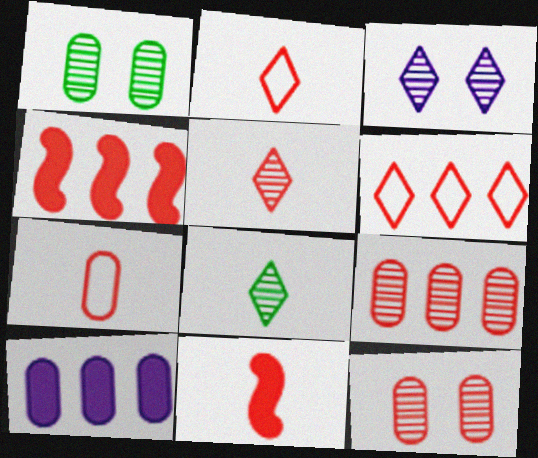[[1, 7, 10], 
[2, 4, 12], 
[4, 6, 9], 
[5, 7, 11], 
[6, 11, 12]]